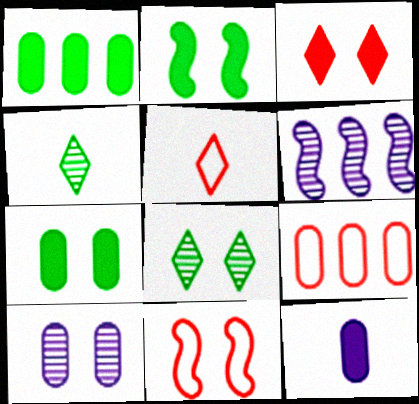[[5, 6, 7], 
[5, 9, 11]]